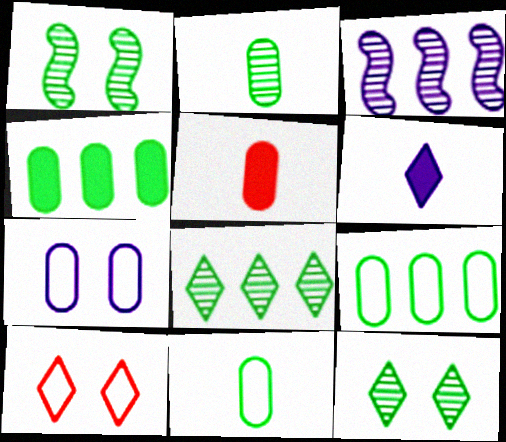[[1, 2, 8], 
[3, 6, 7], 
[6, 8, 10]]